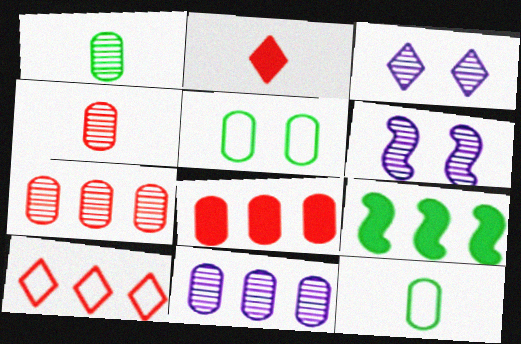[[9, 10, 11]]